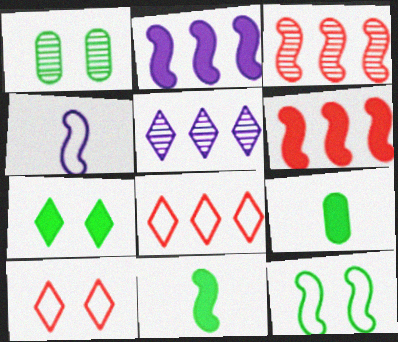[[1, 7, 12]]